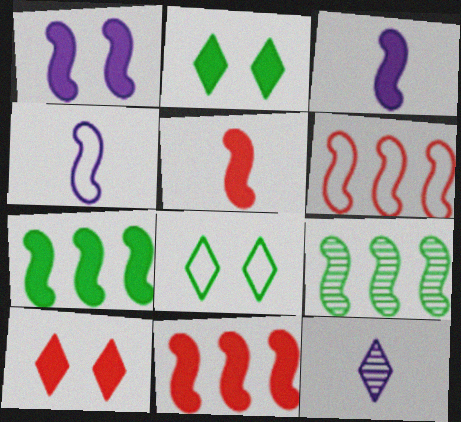[[1, 5, 7]]